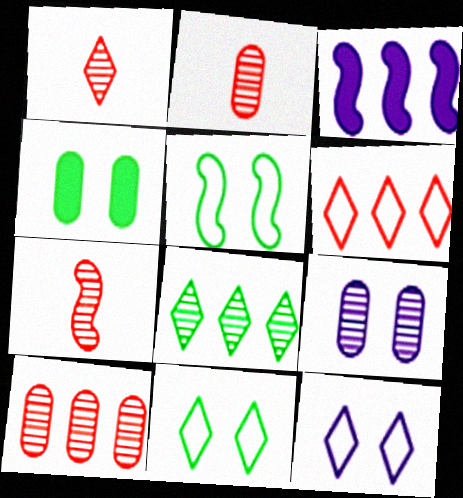[[1, 2, 7], 
[2, 3, 11], 
[3, 5, 7], 
[7, 8, 9]]